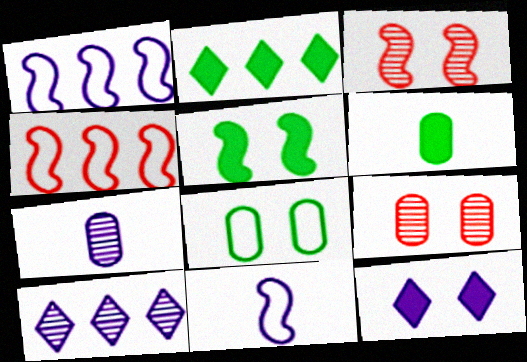[[1, 7, 12], 
[2, 5, 6], 
[2, 9, 11], 
[3, 8, 12]]